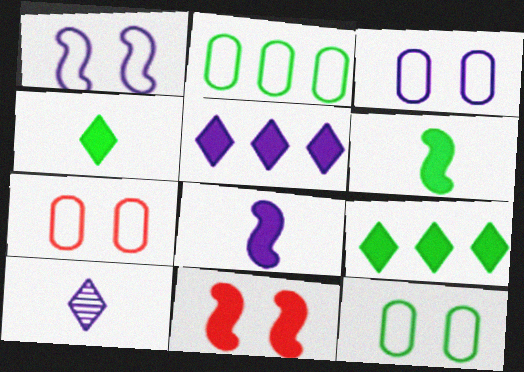[[2, 10, 11], 
[3, 7, 12]]